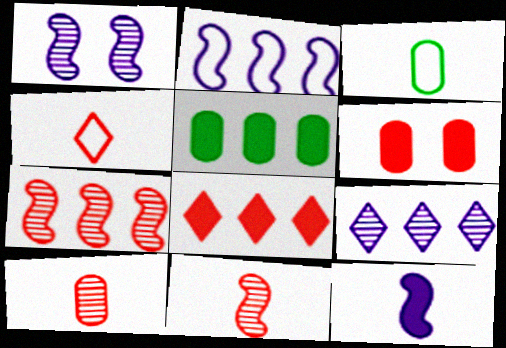[[1, 2, 12], 
[1, 3, 8], 
[1, 4, 5], 
[4, 6, 7]]